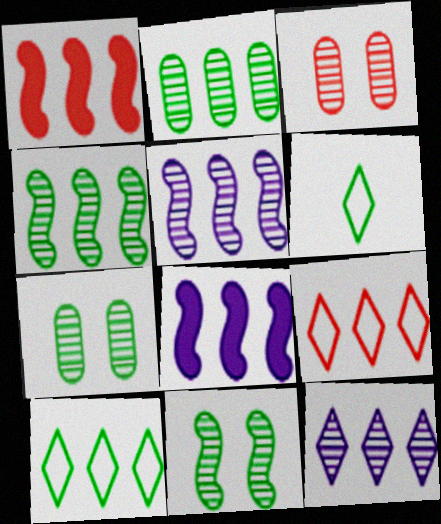[[2, 8, 9], 
[3, 6, 8]]